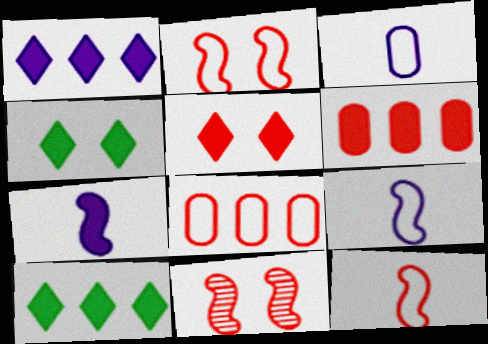[[3, 10, 11], 
[4, 6, 7]]